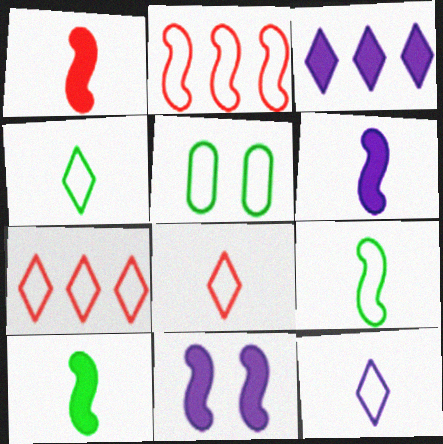[[1, 6, 10], 
[2, 5, 12], 
[4, 8, 12]]